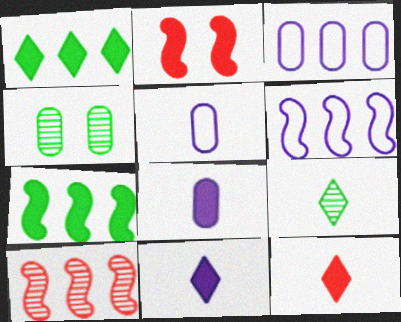[[1, 2, 8], 
[1, 3, 10], 
[2, 3, 9], 
[4, 6, 12], 
[6, 7, 10]]